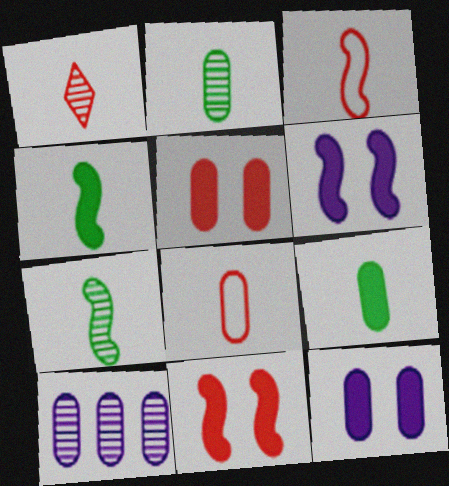[]